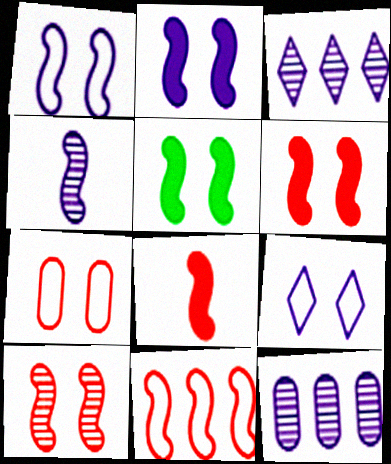[[1, 5, 10], 
[2, 5, 6], 
[4, 5, 11], 
[8, 10, 11]]